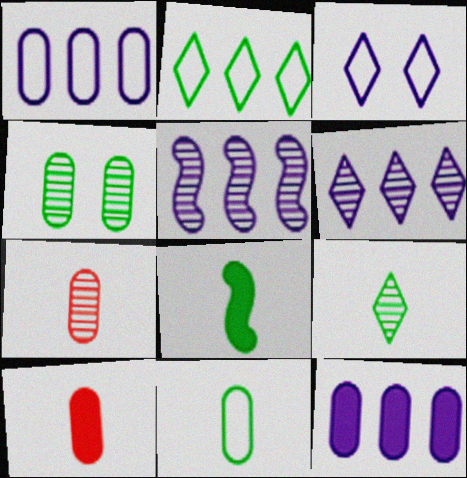[[1, 4, 10], 
[2, 4, 8], 
[8, 9, 11]]